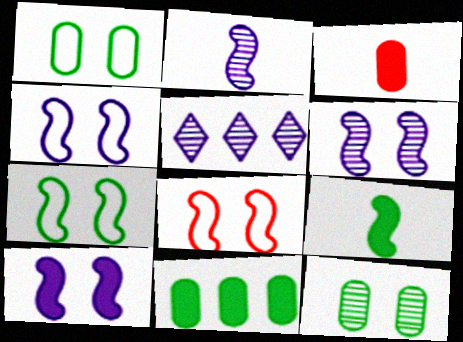[[3, 5, 7], 
[4, 6, 10], 
[4, 7, 8]]